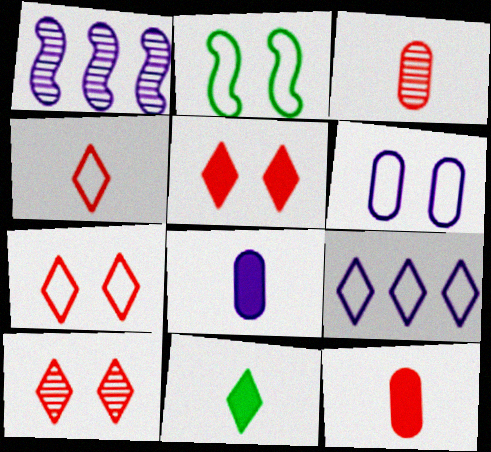[[2, 6, 7], 
[5, 7, 10], 
[9, 10, 11]]